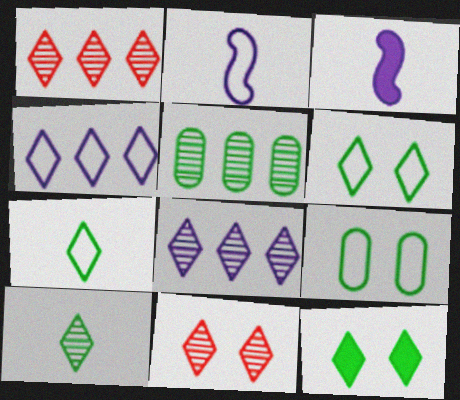[[1, 3, 9], 
[8, 10, 11]]